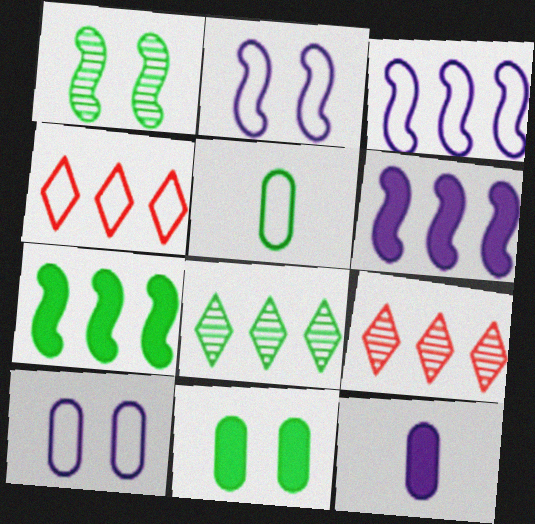[[1, 4, 12], 
[2, 4, 5]]